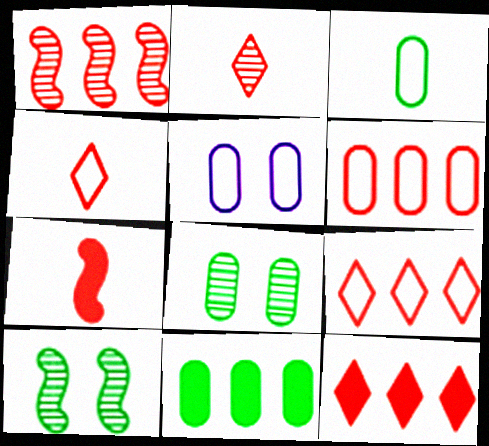[[1, 6, 12], 
[3, 5, 6], 
[3, 8, 11]]